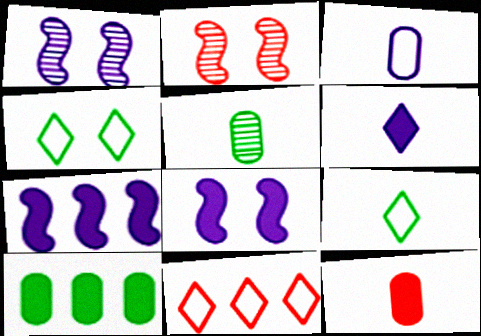[[2, 11, 12], 
[3, 5, 12], 
[5, 8, 11]]